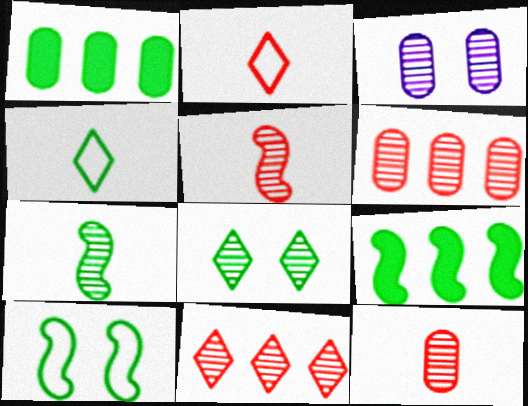[[2, 3, 9], 
[3, 7, 11], 
[7, 9, 10]]